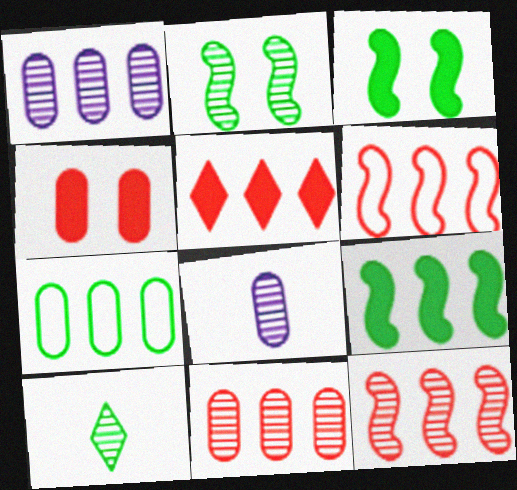[[3, 7, 10], 
[4, 7, 8], 
[5, 6, 11]]